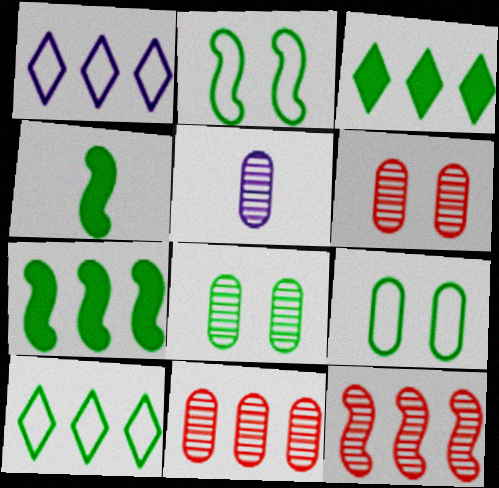[[1, 4, 6], 
[1, 7, 11], 
[4, 8, 10], 
[5, 8, 11]]